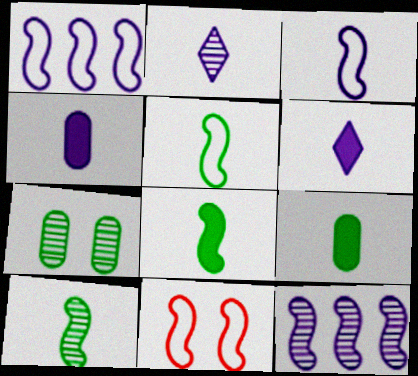[[1, 5, 11], 
[2, 3, 4], 
[5, 8, 10], 
[8, 11, 12]]